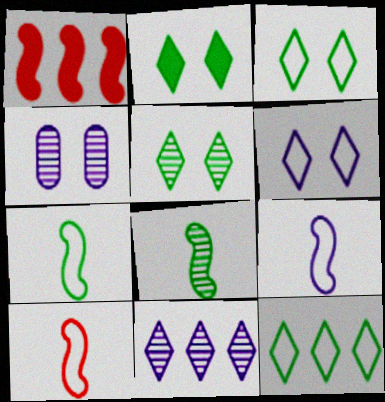[[2, 3, 5], 
[7, 9, 10]]